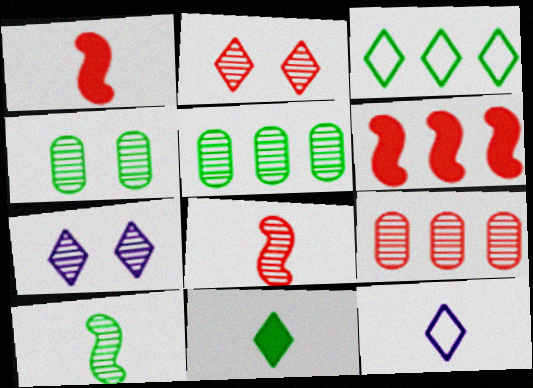[[2, 8, 9], 
[4, 6, 12], 
[5, 7, 8], 
[7, 9, 10]]